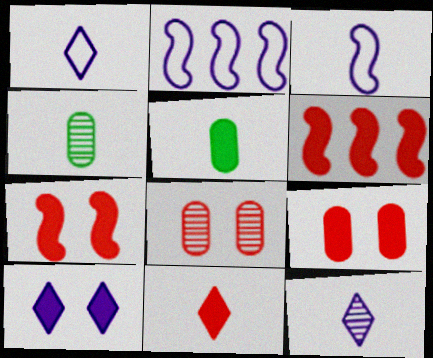[[3, 4, 11], 
[5, 6, 10], 
[6, 9, 11]]